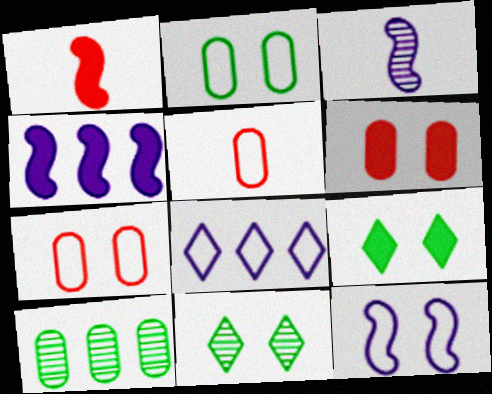[[3, 4, 12], 
[4, 5, 11], 
[6, 11, 12]]